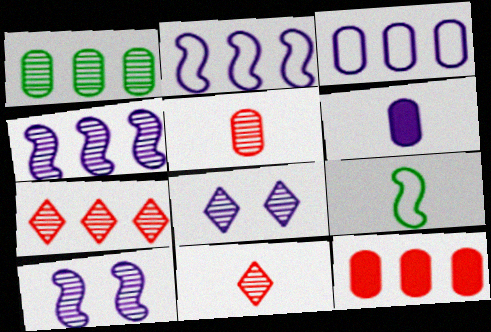[[1, 3, 12], 
[1, 4, 7], 
[1, 10, 11], 
[2, 6, 8], 
[6, 9, 11], 
[8, 9, 12]]